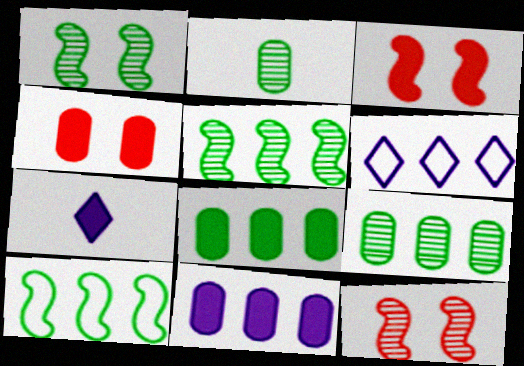[[2, 3, 6], 
[3, 7, 8]]